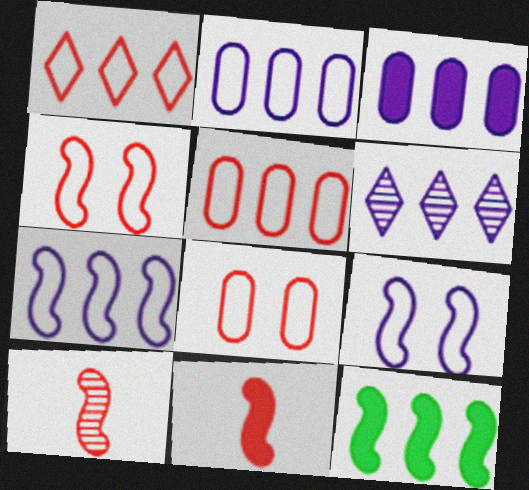[[3, 6, 7], 
[5, 6, 12], 
[9, 10, 12]]